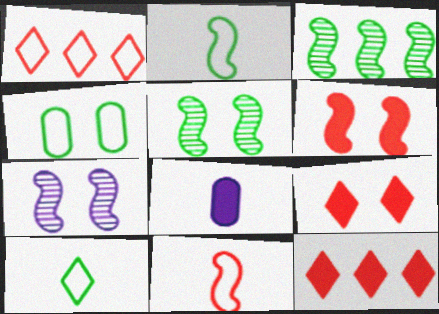[[1, 5, 8], 
[4, 7, 9]]